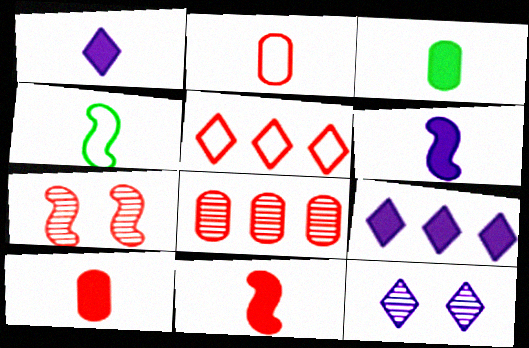[[1, 3, 11], 
[5, 7, 10]]